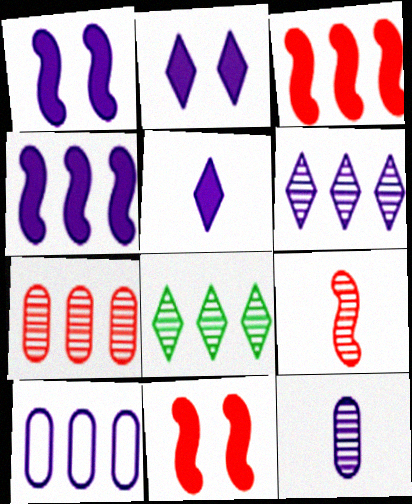[[3, 8, 10], 
[4, 6, 10]]